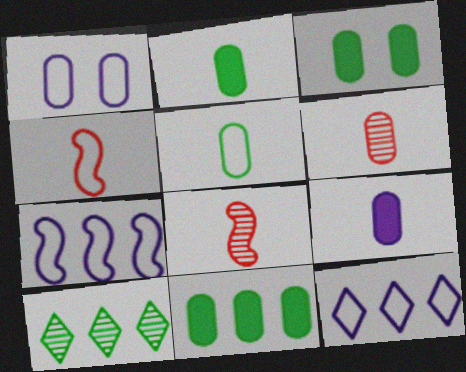[[1, 6, 11], 
[2, 3, 11], 
[3, 8, 12], 
[5, 6, 9]]